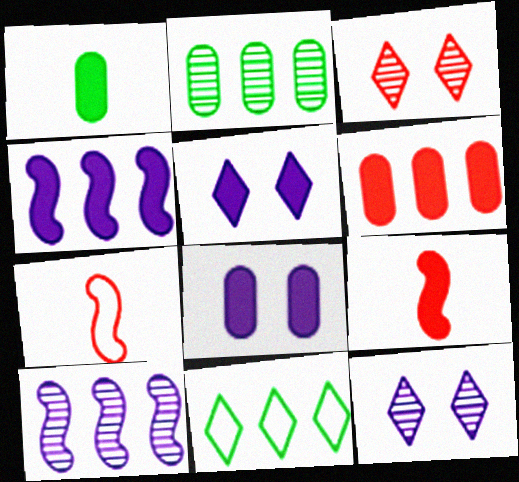[[1, 6, 8], 
[2, 5, 7], 
[3, 6, 7], 
[6, 10, 11]]